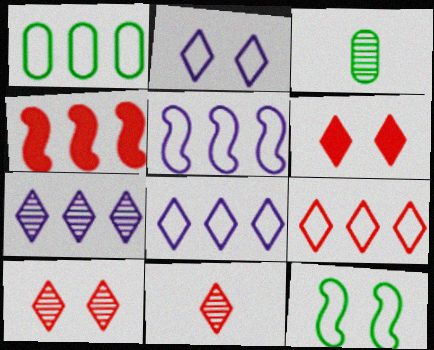[[1, 4, 7], 
[1, 5, 9], 
[2, 3, 4], 
[3, 5, 6], 
[6, 9, 11]]